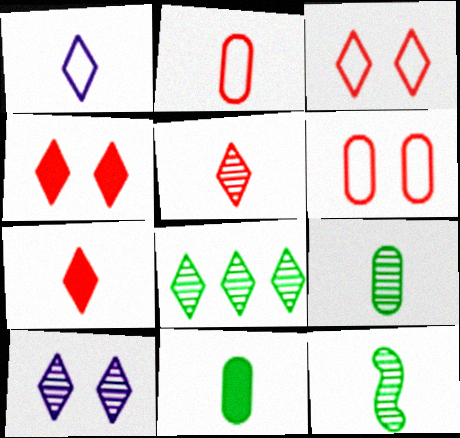[[1, 4, 8], 
[5, 8, 10]]